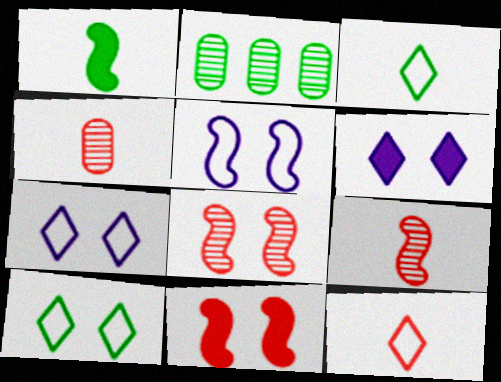[[1, 2, 10]]